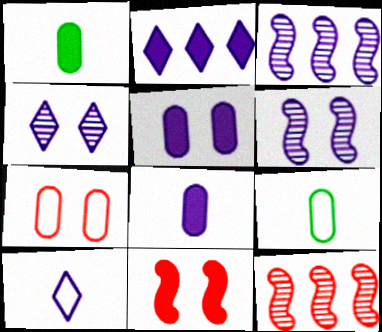[[1, 2, 11], 
[2, 4, 10], 
[3, 5, 10]]